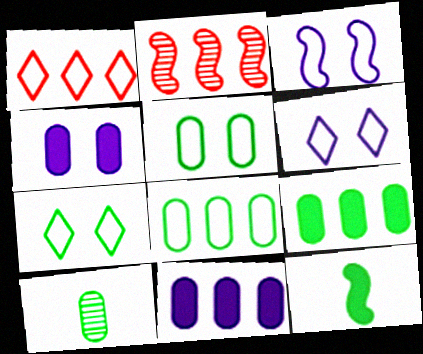[[2, 3, 12], 
[5, 9, 10]]